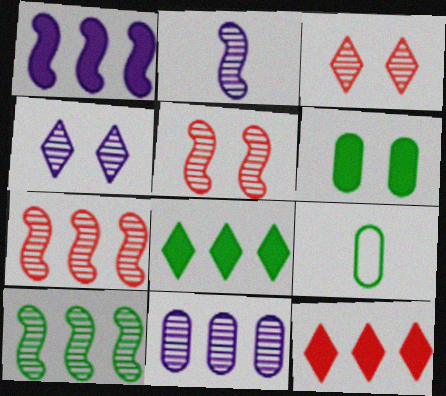[[1, 3, 9], 
[2, 4, 11], 
[2, 5, 10]]